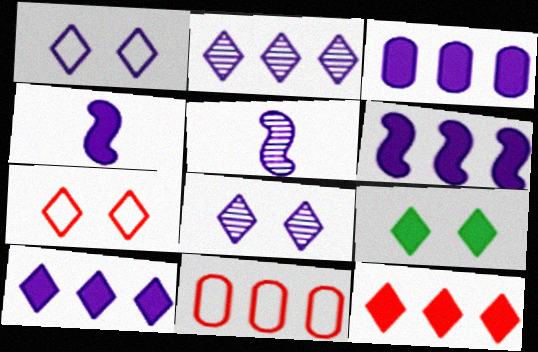[[1, 3, 5], 
[3, 6, 10], 
[5, 9, 11], 
[7, 8, 9]]